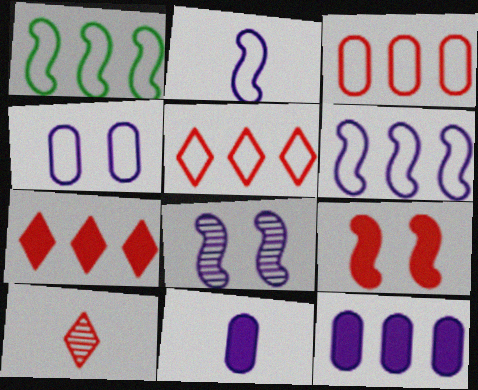[[3, 9, 10]]